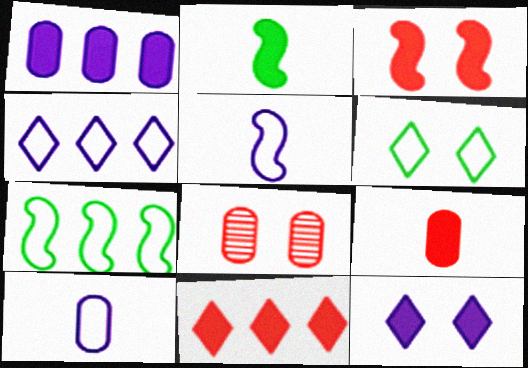[[2, 4, 8], 
[3, 9, 11]]